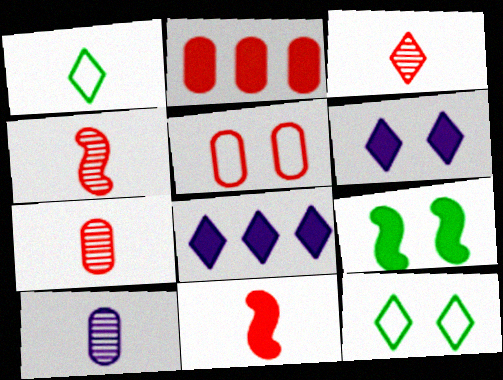[[1, 10, 11], 
[2, 5, 7], 
[3, 4, 7], 
[3, 8, 12]]